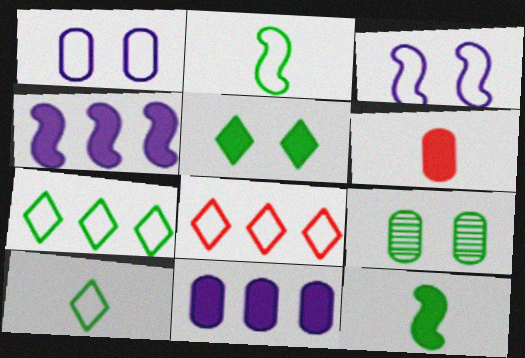[[1, 2, 8], 
[4, 5, 6], 
[7, 9, 12]]